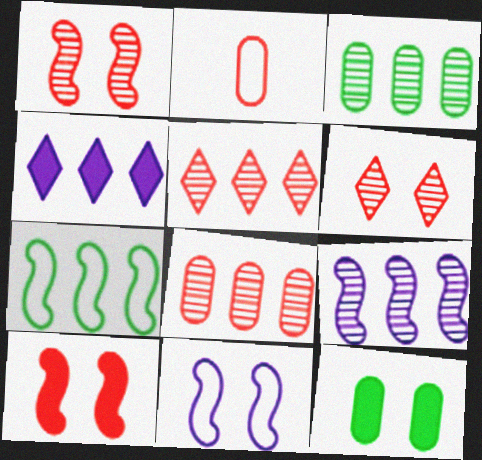[[2, 5, 10], 
[3, 5, 9], 
[4, 7, 8], 
[6, 11, 12]]